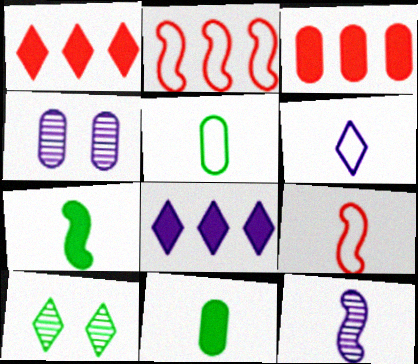[[1, 6, 10], 
[3, 4, 5], 
[5, 6, 9], 
[7, 9, 12]]